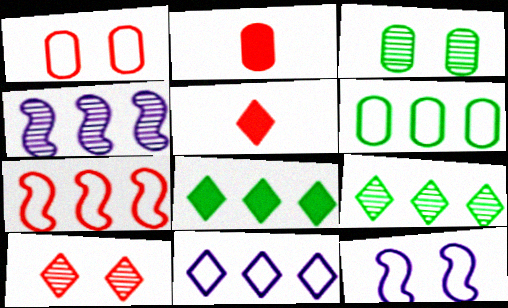[[2, 7, 10], 
[2, 9, 12], 
[6, 7, 11]]